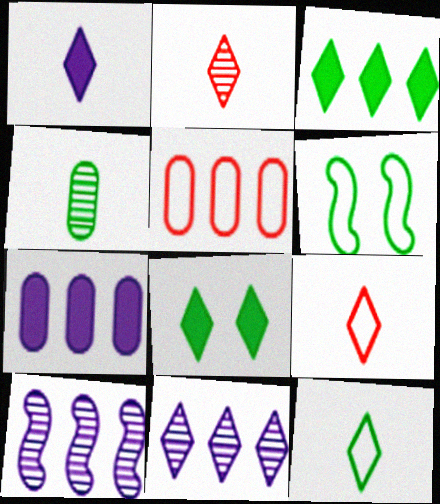[[1, 2, 12], 
[2, 6, 7], 
[3, 4, 6], 
[3, 5, 10], 
[8, 9, 11]]